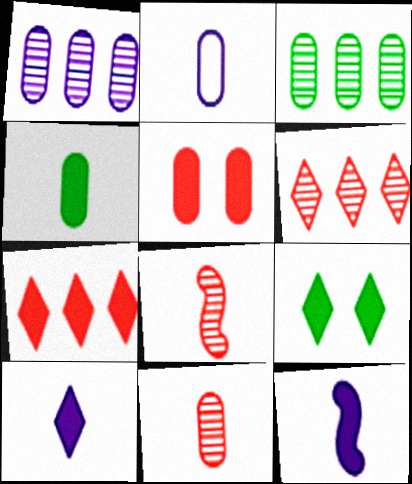[[2, 3, 5], 
[2, 4, 11], 
[7, 9, 10]]